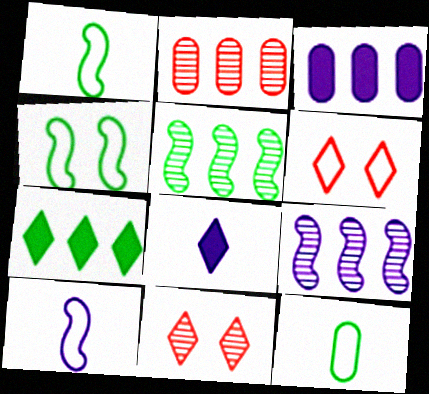[[1, 3, 11], 
[2, 4, 8]]